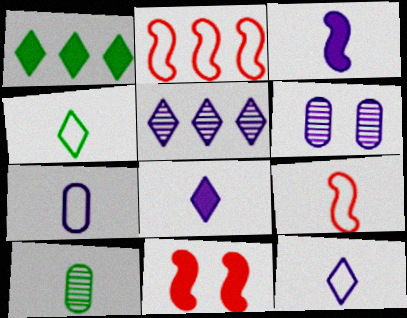[[1, 6, 9], 
[4, 7, 9], 
[8, 9, 10]]